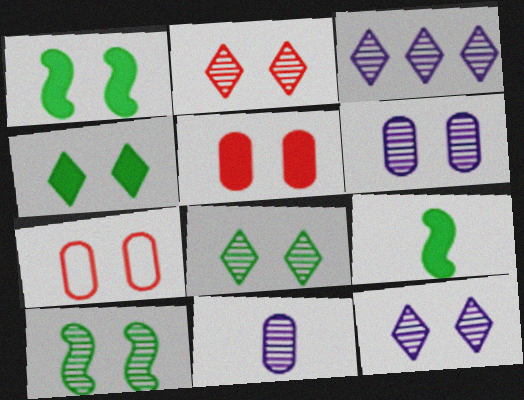[[1, 7, 12], 
[2, 6, 10], 
[2, 8, 12], 
[3, 7, 9]]